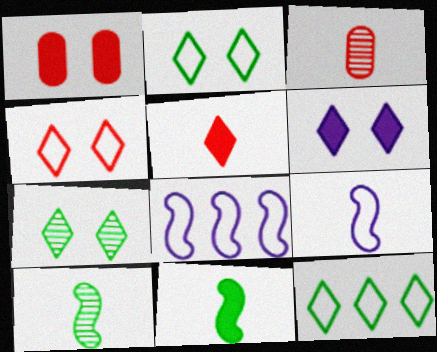[[4, 6, 7]]